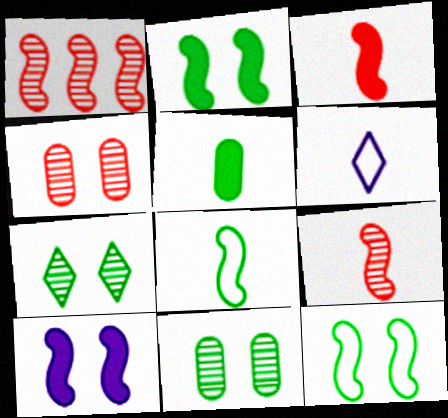[[1, 8, 10], 
[5, 6, 9]]